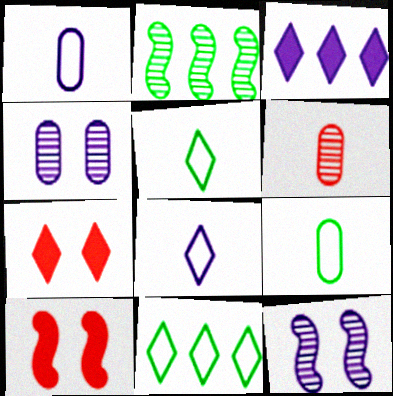[[1, 2, 7], 
[1, 3, 12]]